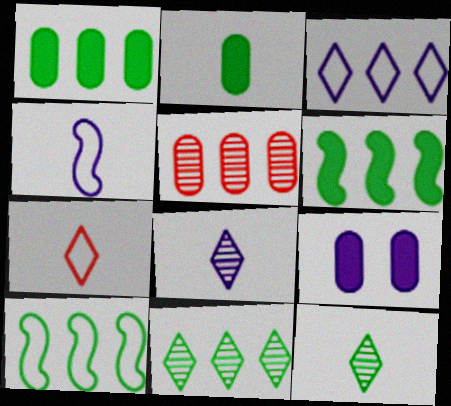[[1, 10, 11], 
[3, 5, 6]]